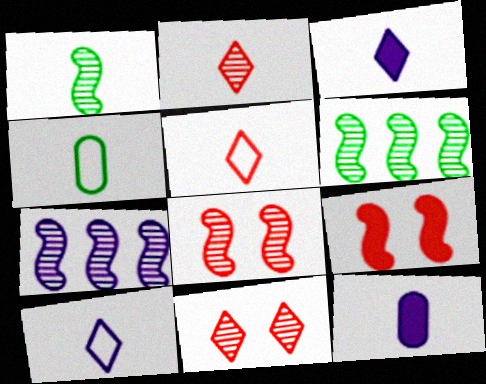[[1, 5, 12], 
[1, 7, 8]]